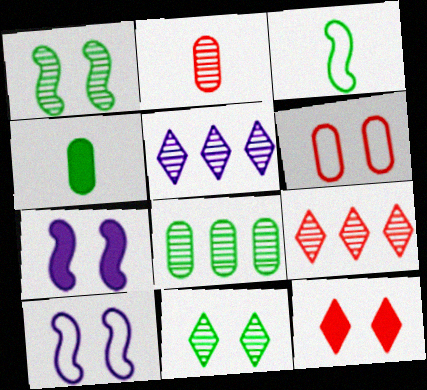[[1, 2, 5], 
[4, 9, 10], 
[6, 7, 11]]